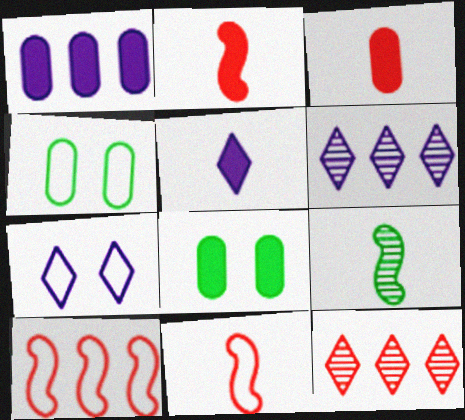[[1, 3, 8], 
[2, 4, 6], 
[5, 6, 7], 
[6, 8, 11]]